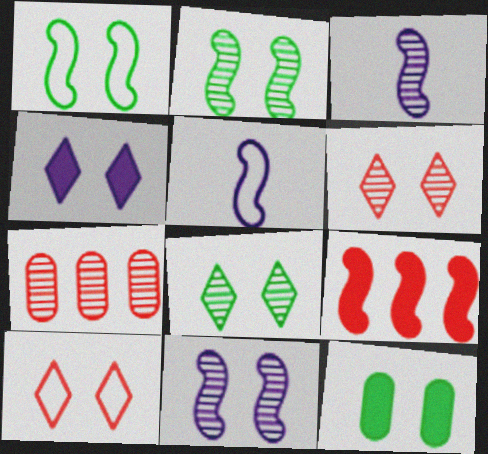[[1, 3, 9], 
[1, 8, 12], 
[2, 5, 9], 
[3, 7, 8], 
[4, 8, 10], 
[10, 11, 12]]